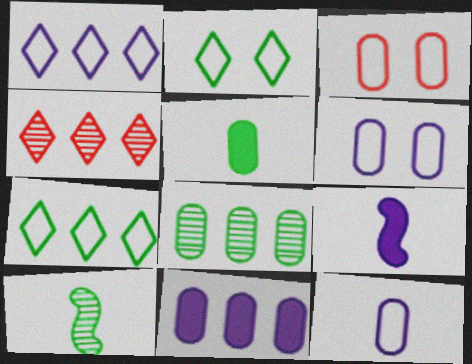[]